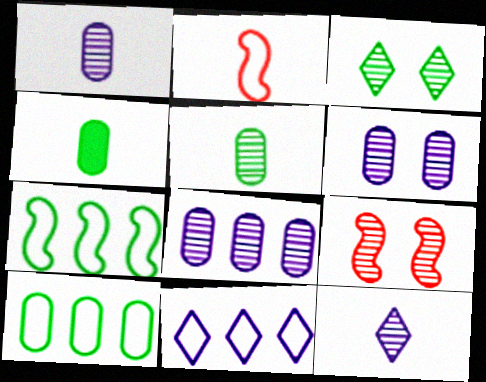[[1, 6, 8], 
[2, 4, 12], 
[3, 4, 7], 
[3, 6, 9], 
[4, 9, 11]]